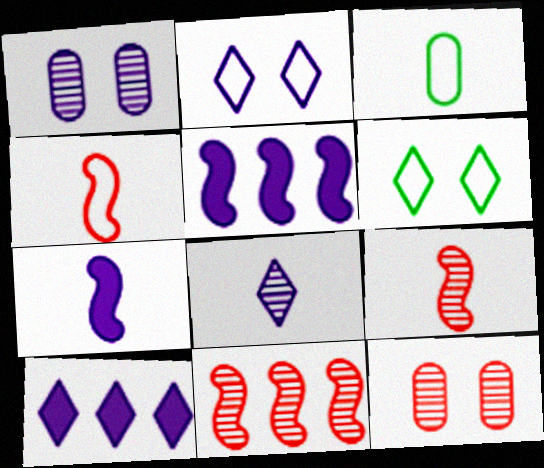[[2, 8, 10]]